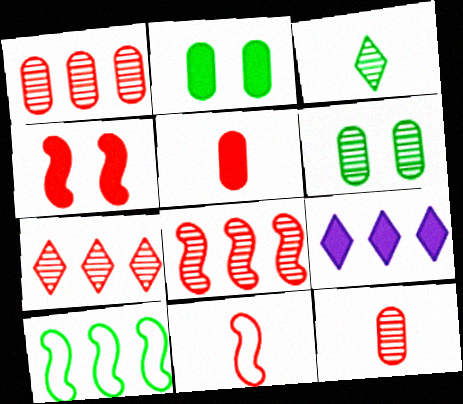[[1, 7, 8], 
[1, 9, 10], 
[2, 3, 10], 
[4, 8, 11], 
[6, 9, 11]]